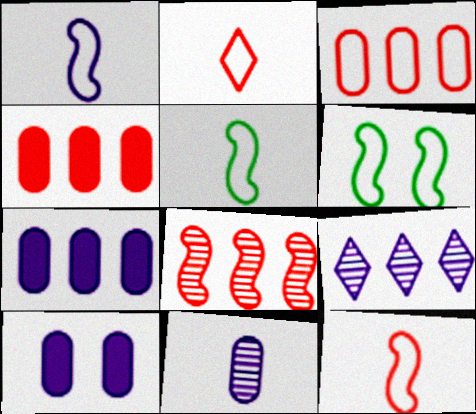[[1, 5, 12], 
[1, 9, 10]]